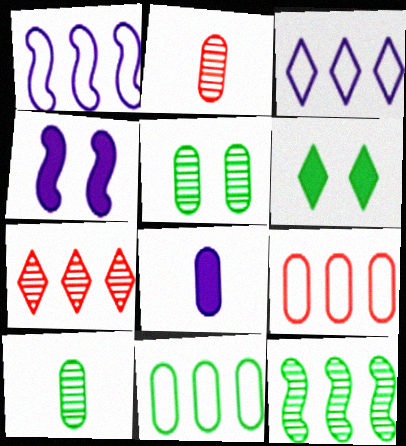[[1, 2, 6], 
[5, 8, 9]]